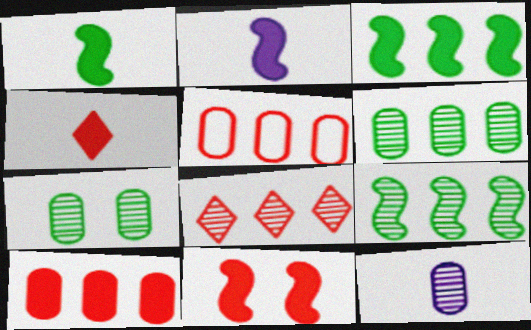[[2, 3, 11], 
[4, 10, 11]]